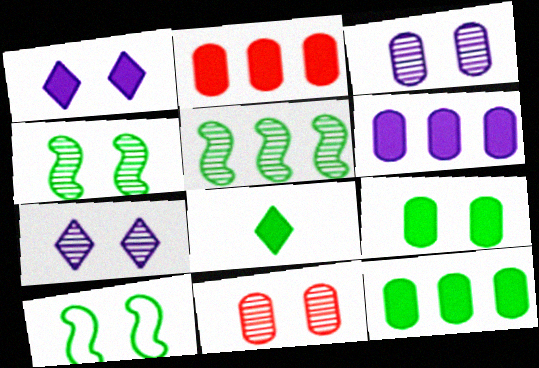[[1, 10, 11], 
[2, 6, 12], 
[4, 7, 11]]